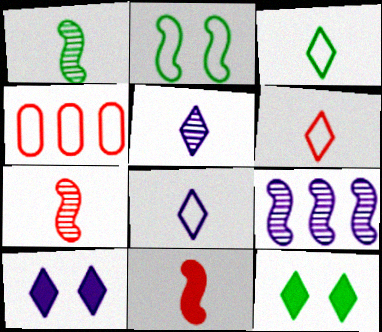[[1, 4, 10], 
[2, 4, 8], 
[2, 9, 11], 
[3, 6, 8]]